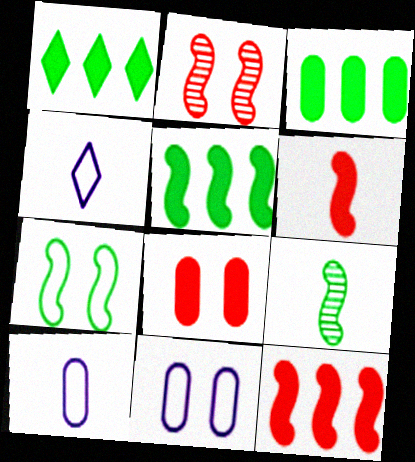[[1, 2, 10], 
[1, 3, 5], 
[2, 3, 4], 
[5, 7, 9]]